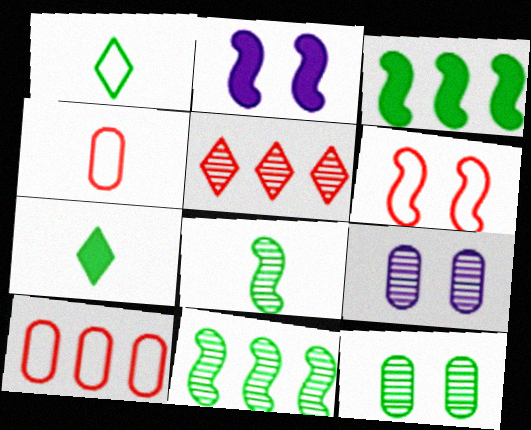[[1, 3, 12], 
[5, 8, 9]]